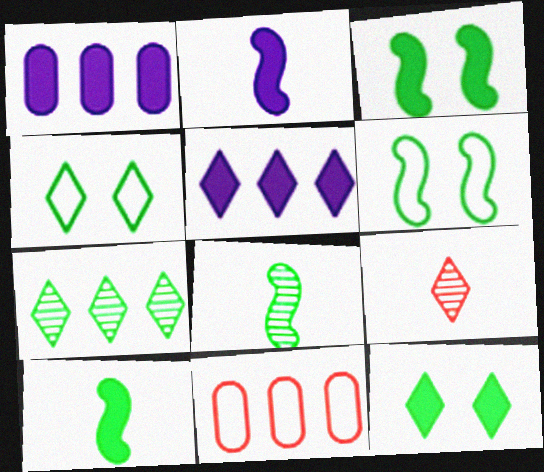[[1, 6, 9], 
[4, 5, 9]]